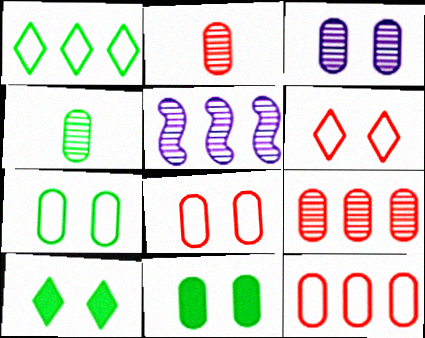[[3, 4, 9], 
[3, 8, 11]]